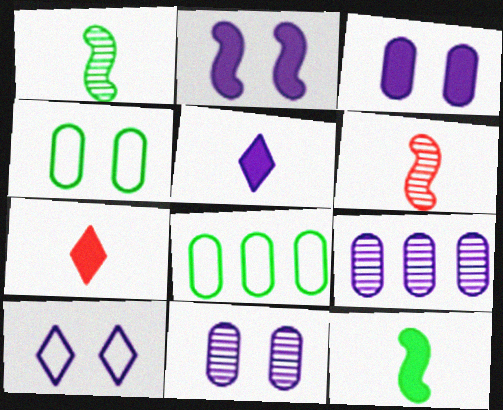[[2, 10, 11]]